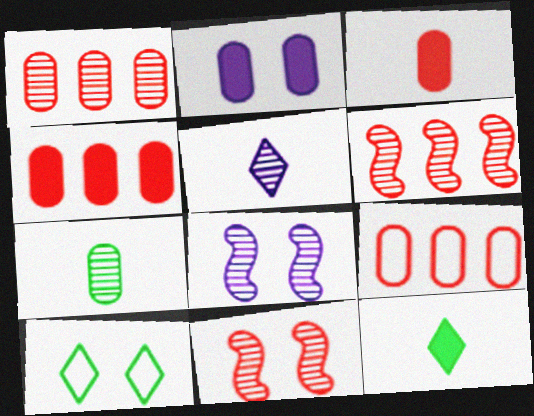[[1, 4, 9], 
[2, 7, 9], 
[2, 10, 11], 
[8, 9, 12]]